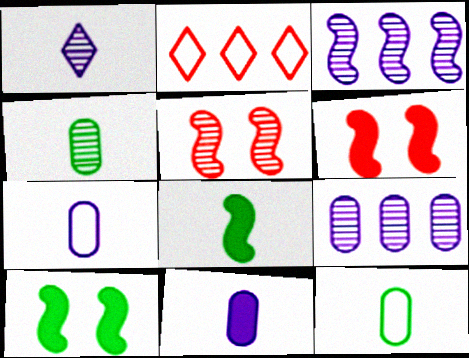[]